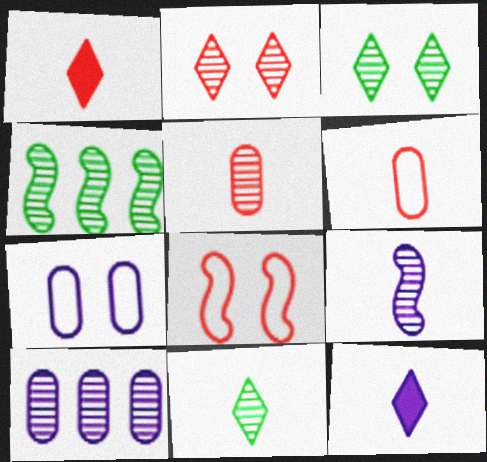[[1, 4, 7], 
[5, 9, 11]]